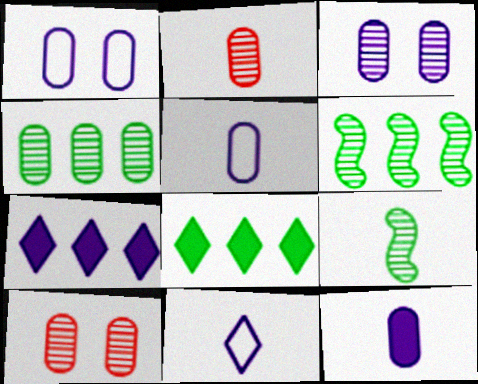[[2, 3, 4]]